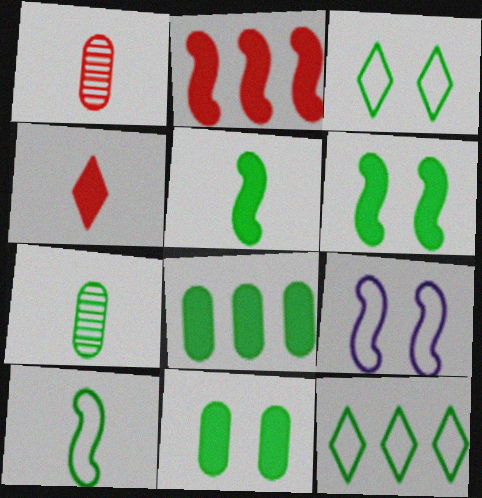[[6, 7, 12]]